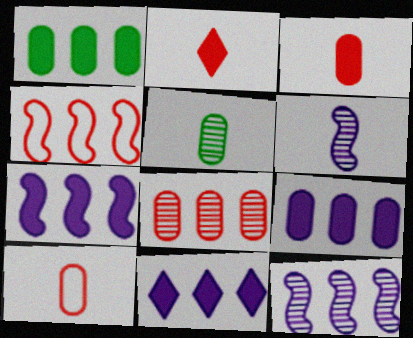[[7, 9, 11]]